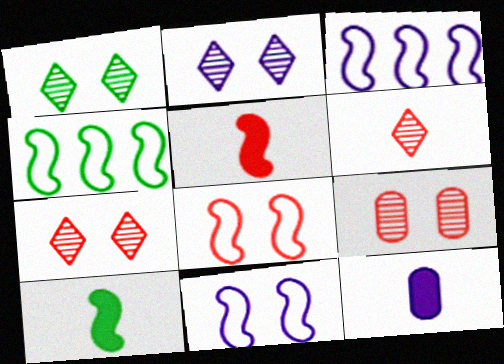[[1, 2, 7], 
[2, 3, 12], 
[4, 7, 12]]